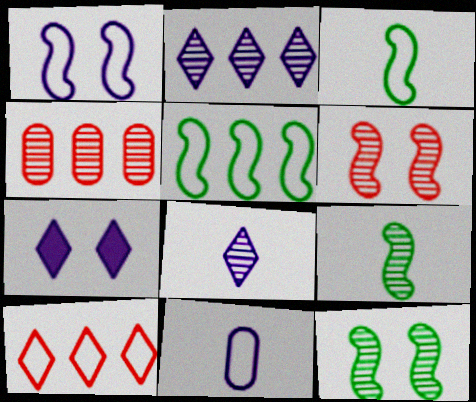[[3, 4, 7], 
[4, 8, 12]]